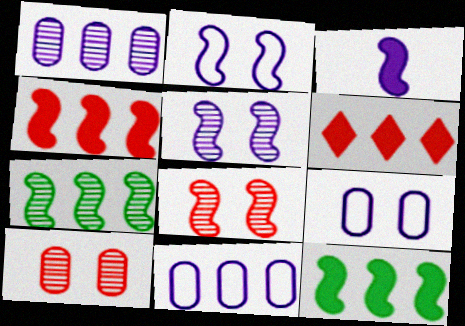[[6, 7, 11]]